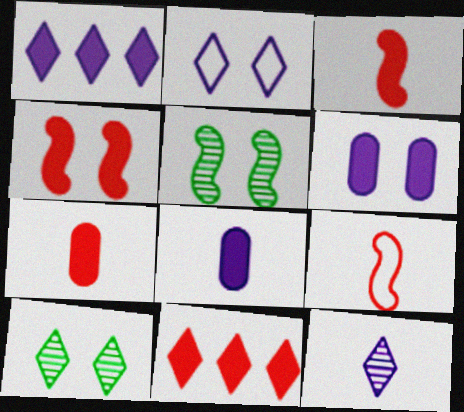[[1, 2, 12], 
[4, 7, 11]]